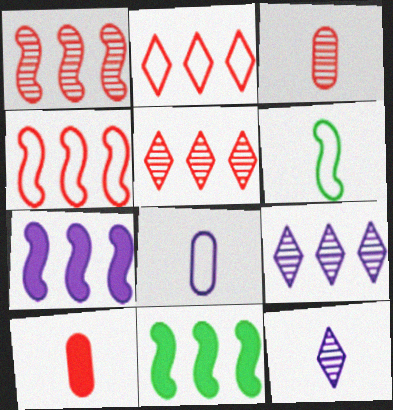[[6, 10, 12]]